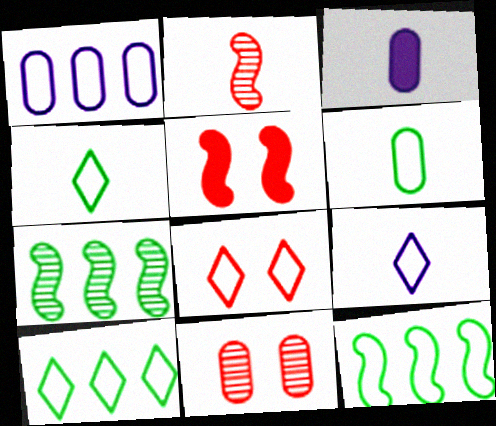[[2, 3, 4], 
[3, 7, 8], 
[5, 8, 11], 
[8, 9, 10]]